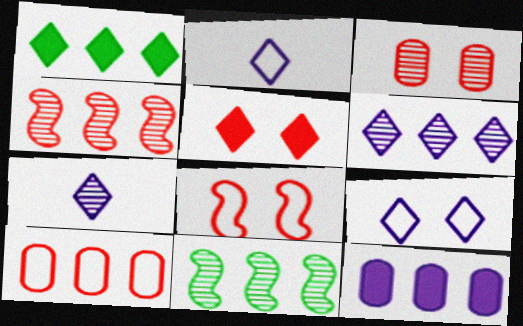[[3, 5, 8], 
[3, 7, 11]]